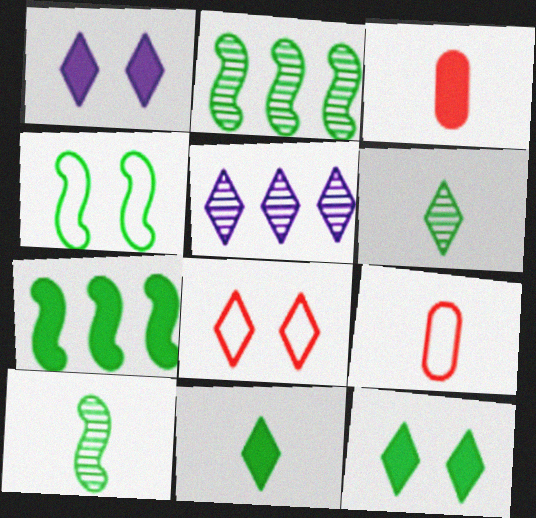[[1, 2, 9], 
[1, 3, 7], 
[3, 4, 5], 
[4, 7, 10], 
[5, 8, 11]]